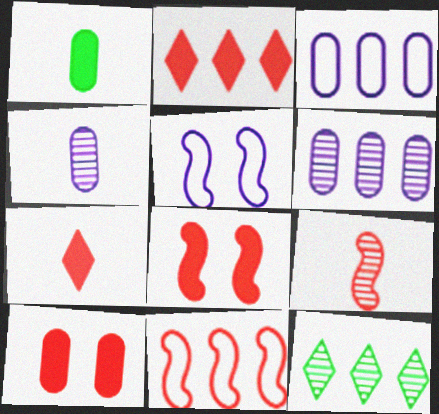[[8, 9, 11]]